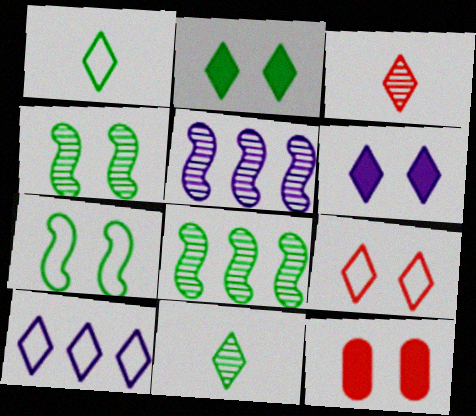[[1, 5, 12], 
[1, 9, 10], 
[2, 3, 10]]